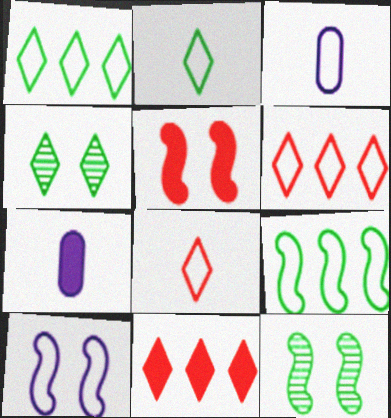[[3, 11, 12], 
[5, 10, 12], 
[6, 7, 12]]